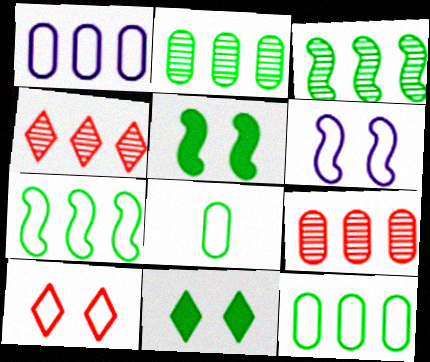[[3, 8, 11]]